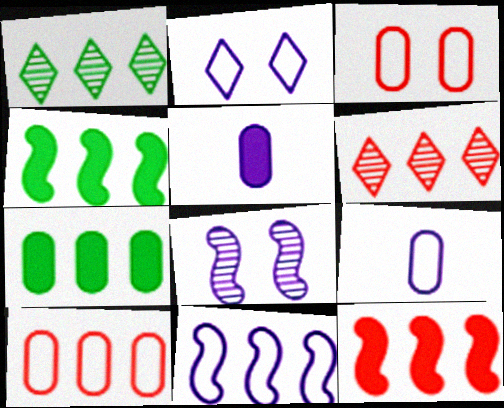[[2, 9, 11], 
[6, 7, 11], 
[6, 10, 12]]